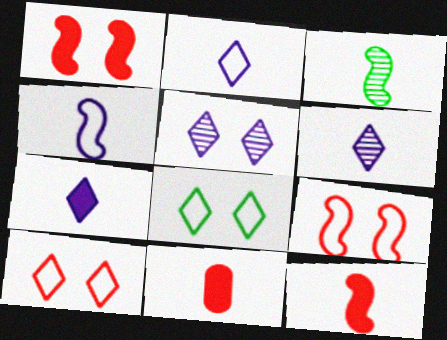[[2, 3, 11], 
[2, 6, 7], 
[3, 4, 12]]